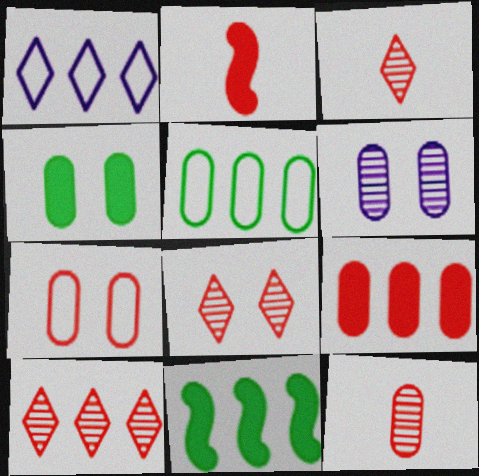[[2, 7, 10], 
[3, 8, 10], 
[4, 6, 7], 
[7, 9, 12]]